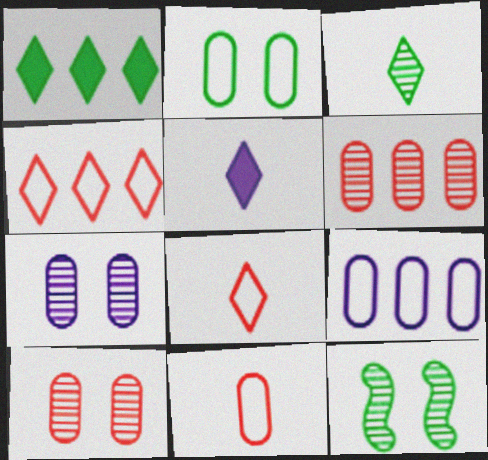[[2, 9, 11], 
[3, 5, 8]]